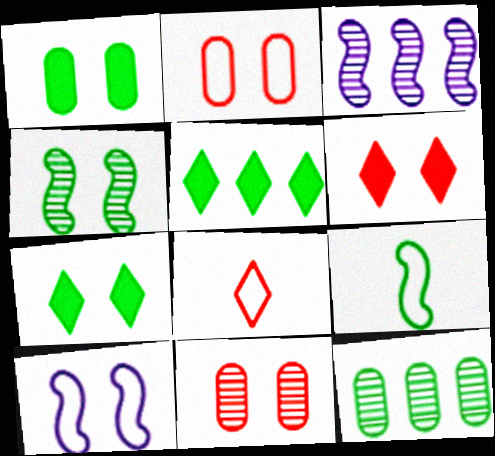[[1, 3, 8], 
[7, 9, 12], 
[7, 10, 11]]